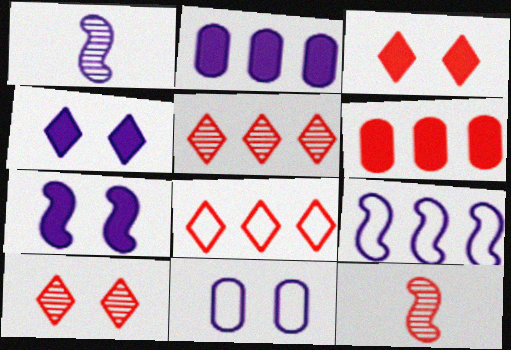[[1, 7, 9]]